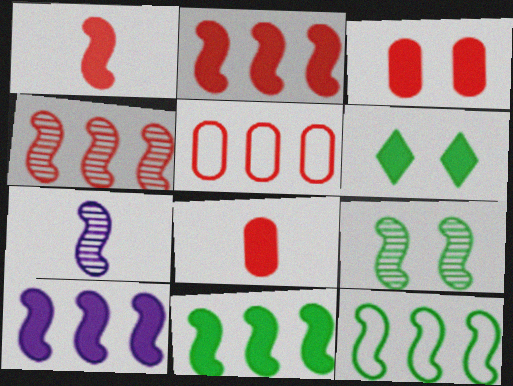[[2, 10, 11], 
[4, 7, 9], 
[4, 10, 12], 
[5, 6, 7], 
[6, 8, 10]]